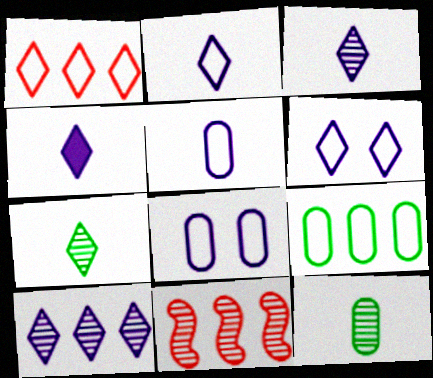[[2, 3, 4], 
[4, 6, 10]]